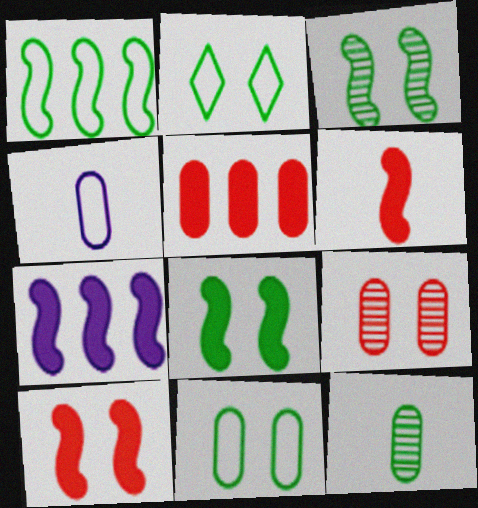[[6, 7, 8]]